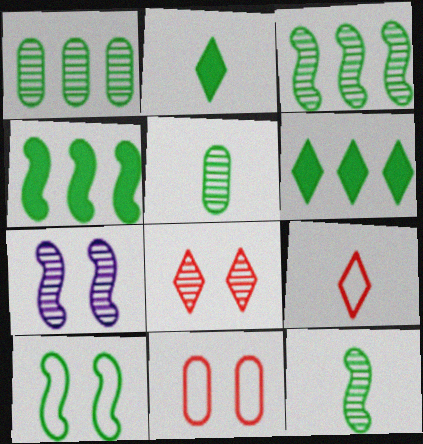[[1, 2, 10], 
[4, 10, 12], 
[5, 6, 10]]